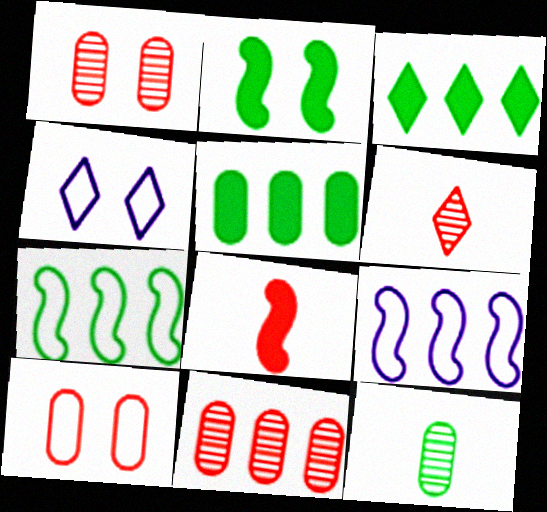[[1, 2, 4], 
[3, 4, 6], 
[3, 9, 11]]